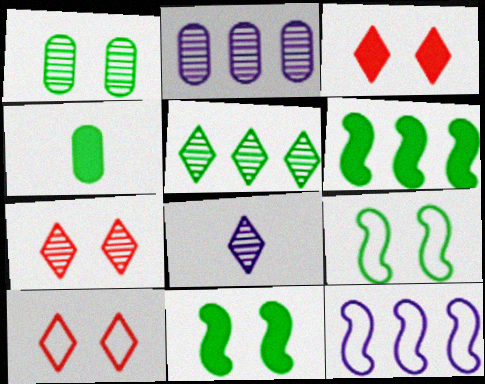[[3, 7, 10], 
[4, 5, 9], 
[4, 7, 12], 
[5, 7, 8]]